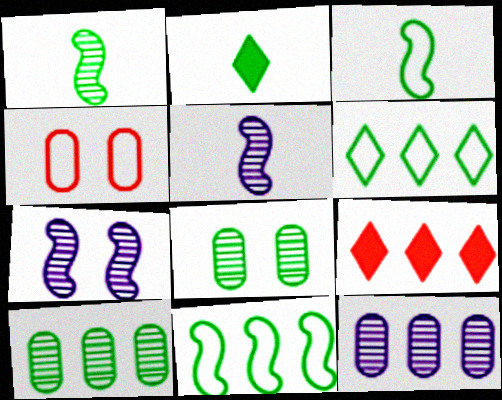[[2, 8, 11], 
[9, 11, 12]]